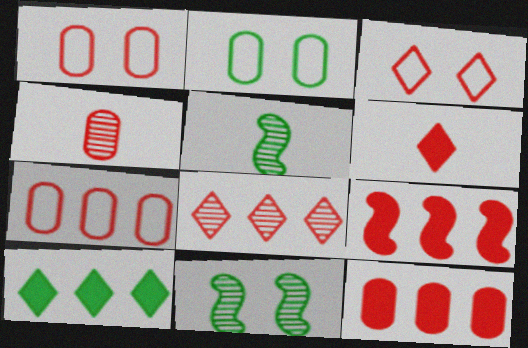[[1, 4, 12], 
[2, 5, 10], 
[3, 4, 9], 
[3, 6, 8], 
[7, 8, 9]]